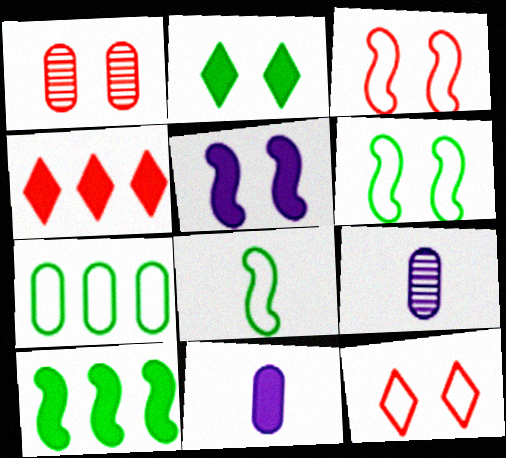[[1, 7, 11], 
[4, 6, 9], 
[9, 10, 12]]